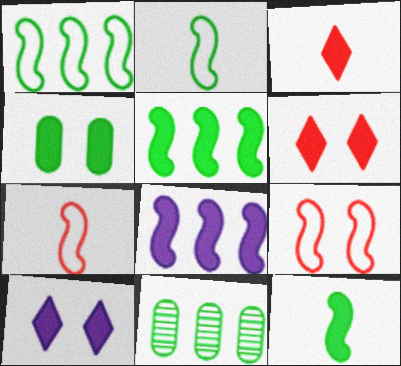[[3, 4, 8], 
[7, 10, 11]]